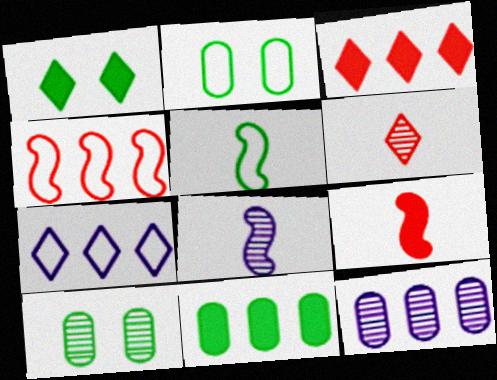[[1, 6, 7], 
[2, 3, 8], 
[5, 8, 9], 
[7, 9, 10]]